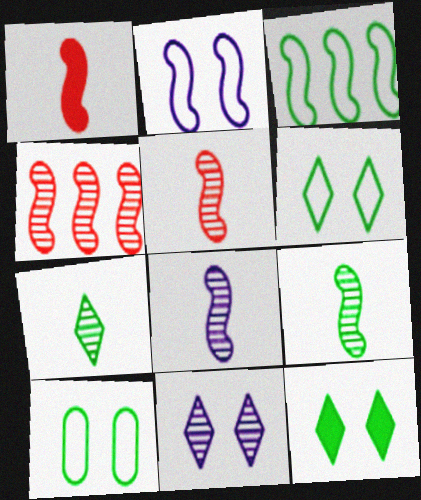[[5, 8, 9]]